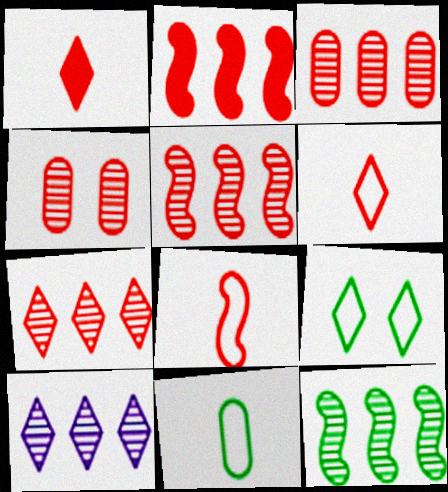[[1, 9, 10], 
[2, 4, 6], 
[3, 5, 7], 
[3, 10, 12]]